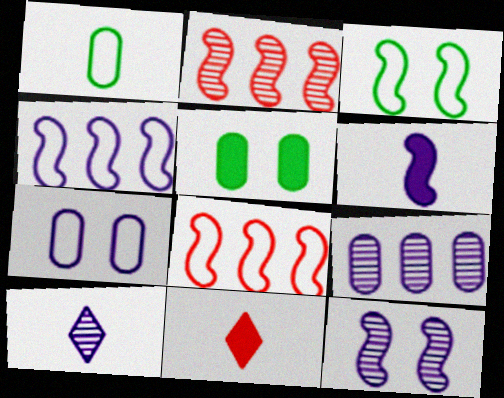[[2, 3, 6], 
[3, 9, 11], 
[4, 6, 12], 
[5, 8, 10], 
[9, 10, 12]]